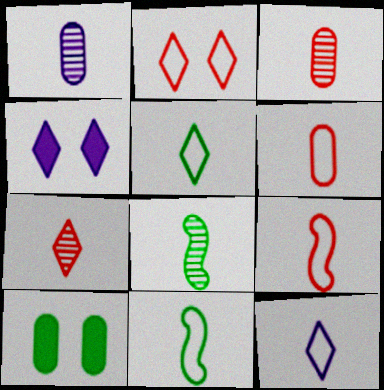[[1, 7, 8], 
[6, 11, 12]]